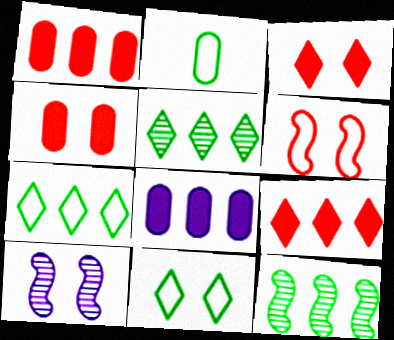[[2, 9, 10], 
[4, 10, 11]]